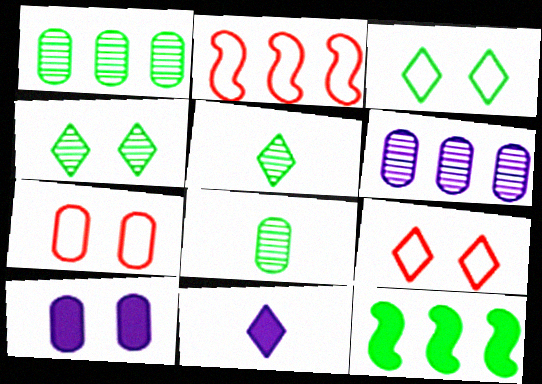[[2, 5, 10], 
[3, 8, 12]]